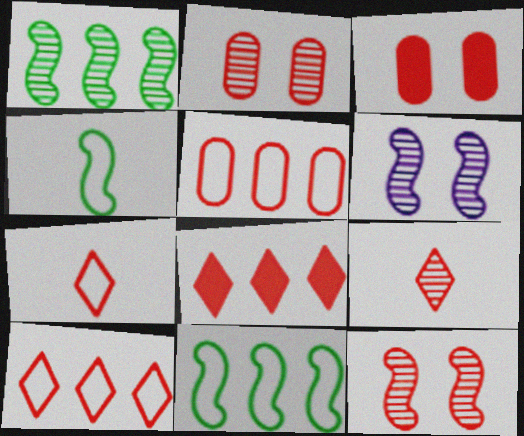[]